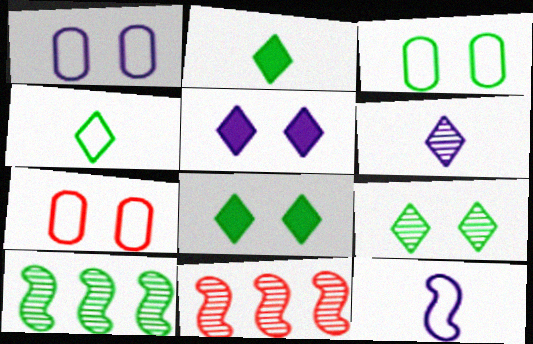[[1, 2, 11], 
[1, 3, 7], 
[2, 3, 10]]